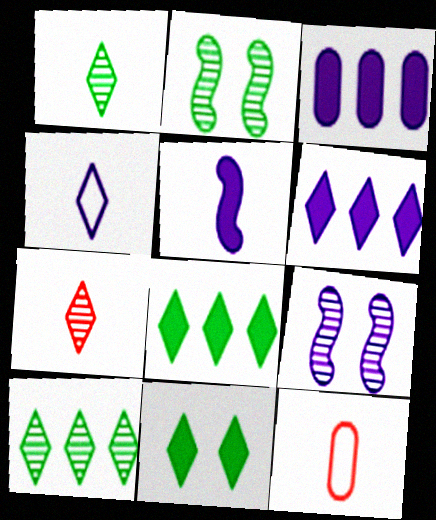[[1, 5, 12], 
[2, 6, 12], 
[3, 4, 9], 
[8, 9, 12]]